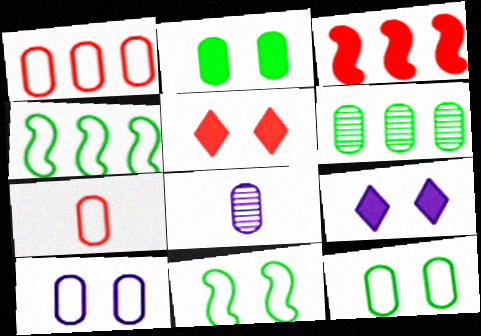[[1, 2, 8], 
[4, 5, 8]]